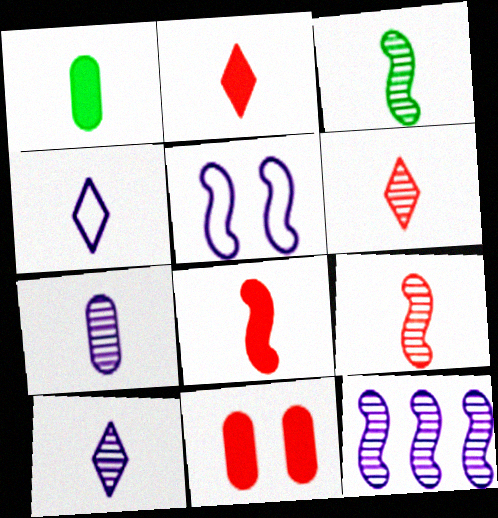[[1, 4, 9], 
[3, 6, 7]]